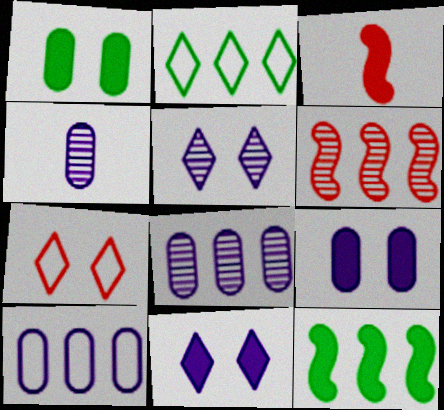[[4, 7, 12], 
[4, 9, 10]]